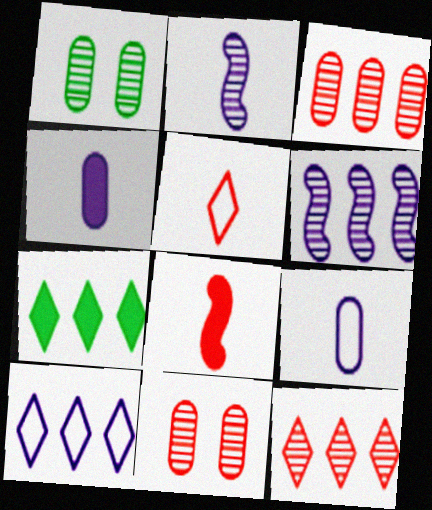[[1, 2, 12], 
[1, 8, 10], 
[7, 10, 12]]